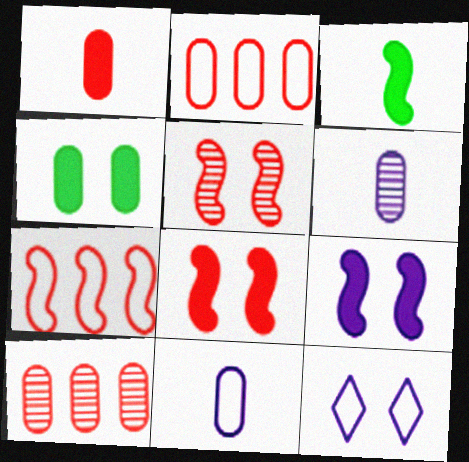[[2, 4, 6], 
[3, 10, 12], 
[4, 5, 12], 
[4, 10, 11]]